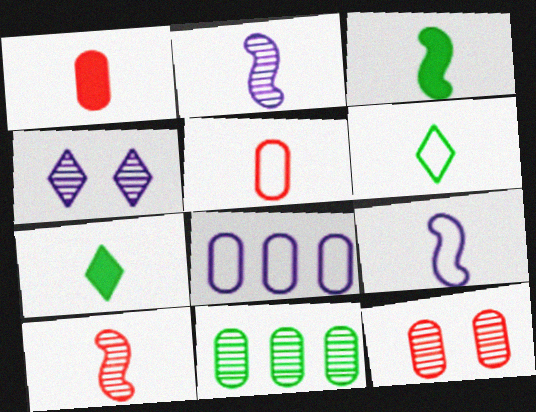[[1, 2, 6], 
[2, 5, 7], 
[3, 9, 10], 
[4, 10, 11], 
[5, 6, 9]]